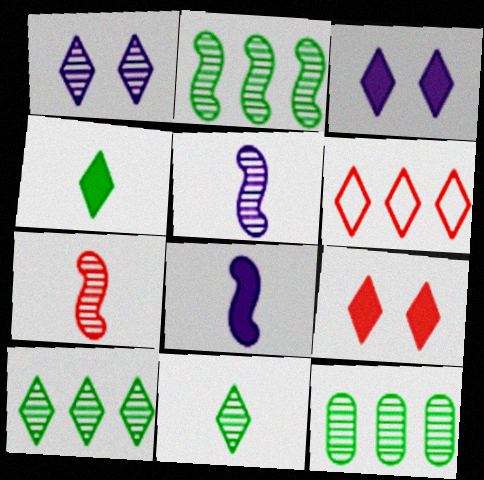[[1, 4, 6], 
[1, 7, 12], 
[2, 10, 12], 
[3, 6, 11]]